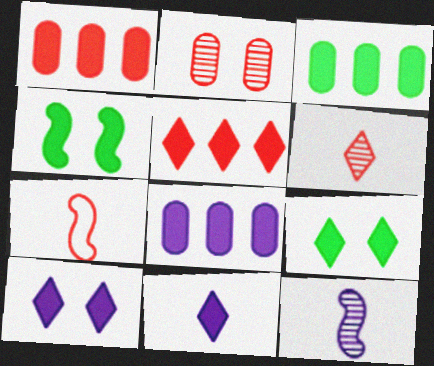[[1, 3, 8], 
[1, 4, 11], 
[2, 5, 7], 
[5, 9, 11]]